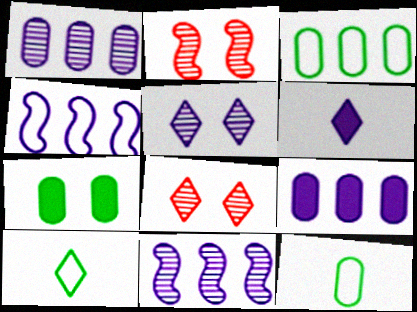[[2, 3, 6], 
[2, 9, 10]]